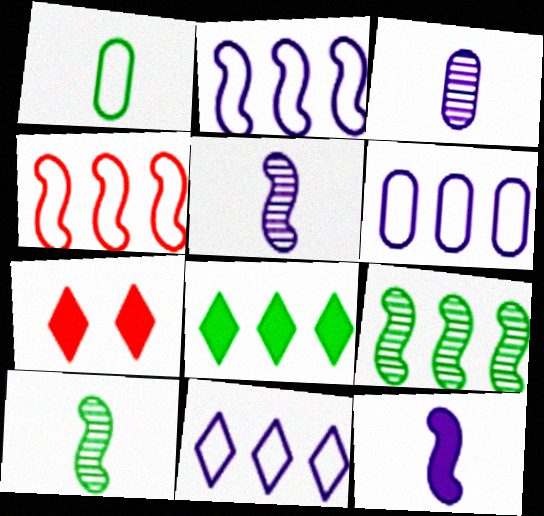[[2, 6, 11], 
[6, 7, 10]]